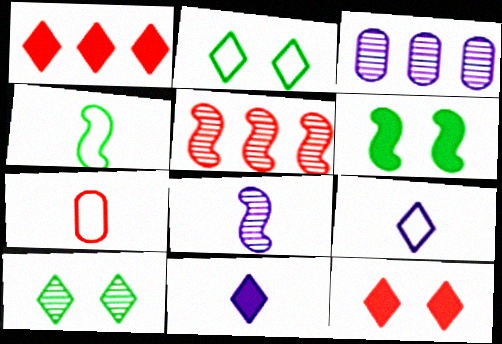[[1, 9, 10], 
[3, 4, 12], 
[4, 7, 9], 
[5, 7, 12]]